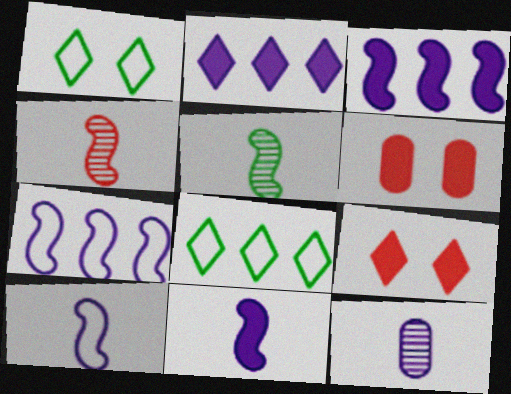[]